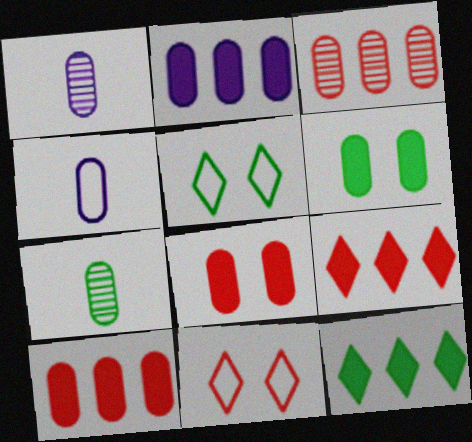[[3, 4, 6]]